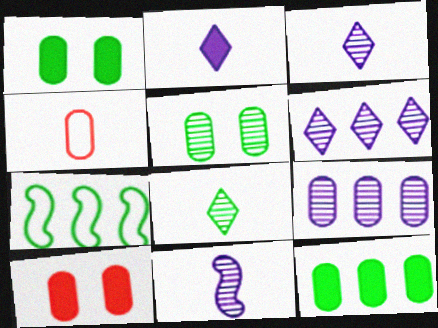[[1, 4, 9], 
[1, 7, 8], 
[3, 7, 10]]